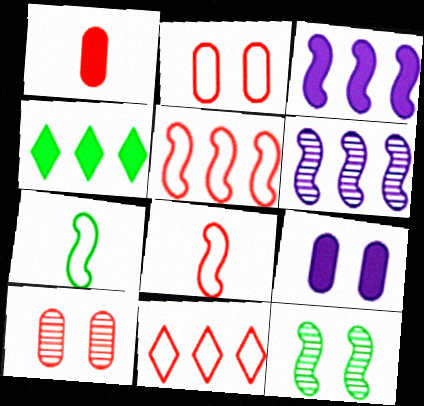[[2, 8, 11], 
[3, 8, 12]]